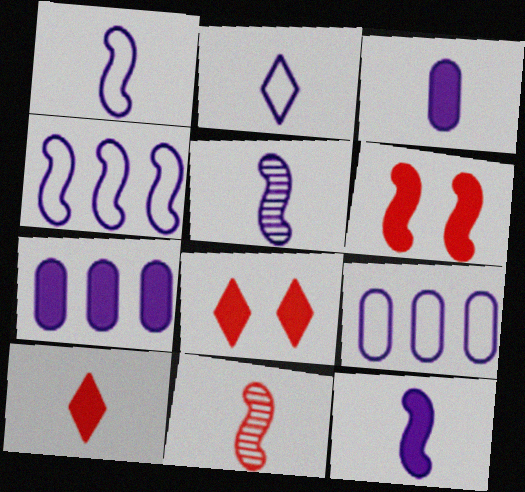[[1, 5, 12], 
[2, 3, 5]]